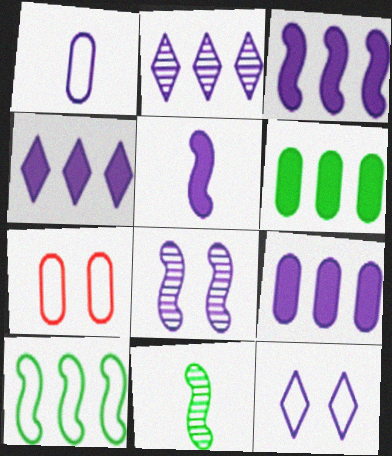[[1, 4, 8], 
[3, 4, 9], 
[4, 7, 11]]